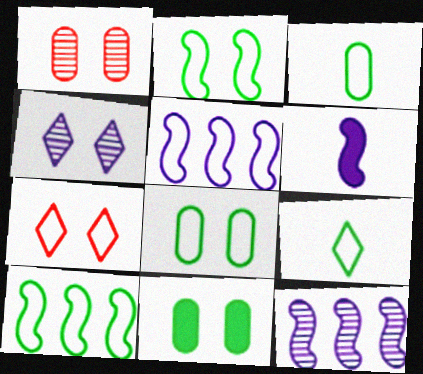[[3, 5, 7], 
[8, 9, 10]]